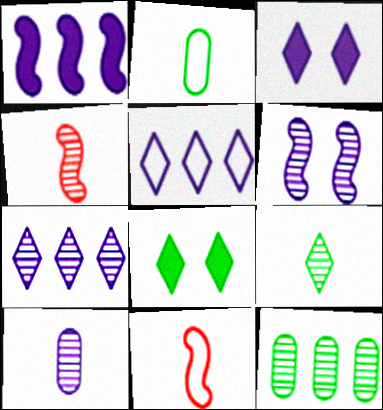[[3, 11, 12], 
[4, 9, 10], 
[6, 7, 10]]